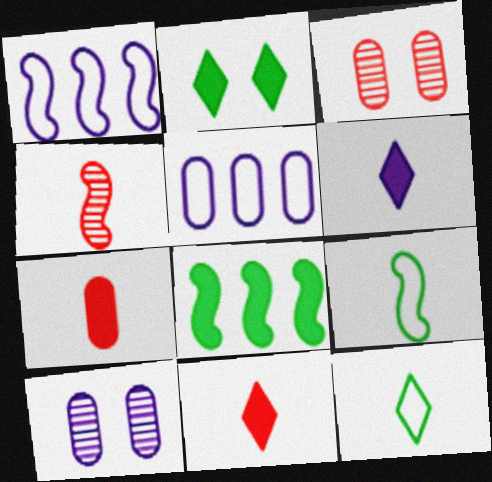[[1, 6, 10], 
[2, 4, 5]]